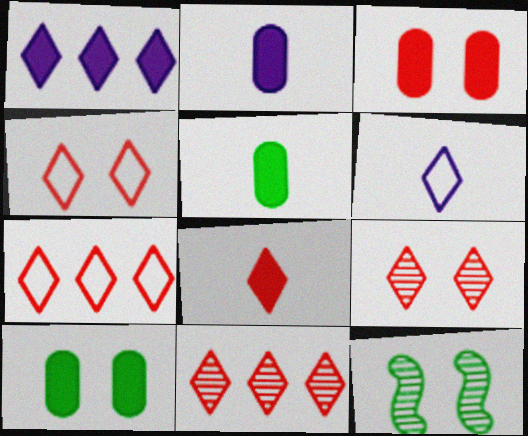[[2, 7, 12], 
[4, 8, 11], 
[7, 8, 9]]